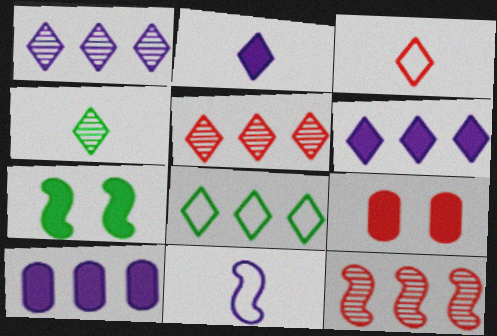[[2, 3, 4], 
[3, 9, 12], 
[5, 6, 8], 
[7, 11, 12], 
[8, 10, 12]]